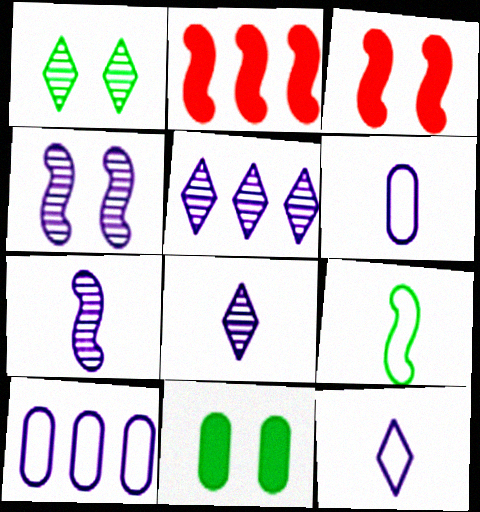[[1, 2, 6], 
[2, 4, 9]]